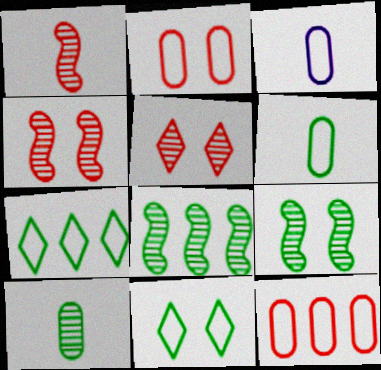[]